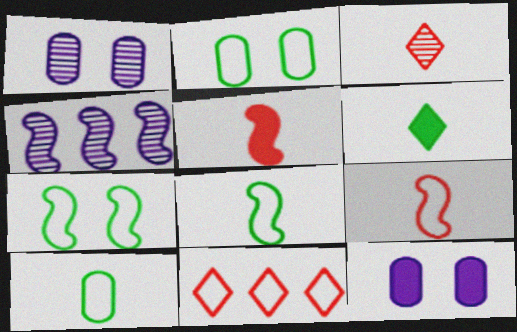[[4, 5, 7]]